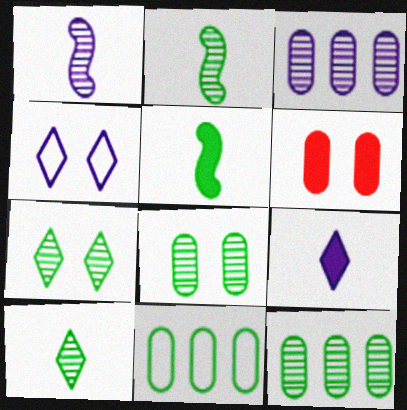[[2, 7, 12], 
[5, 7, 11]]